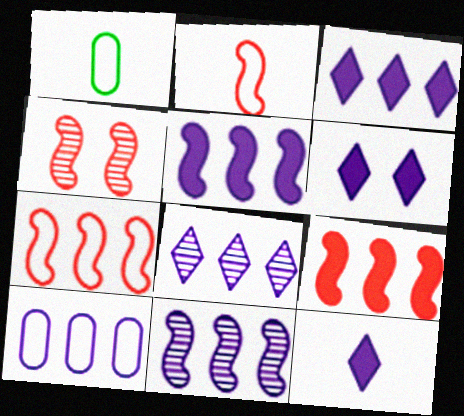[[1, 3, 4], 
[2, 4, 9], 
[3, 6, 12], 
[3, 10, 11], 
[5, 8, 10]]